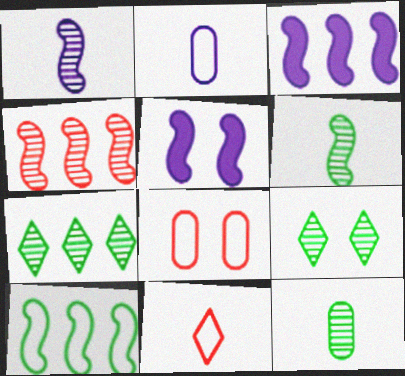[[3, 4, 10], 
[5, 8, 9]]